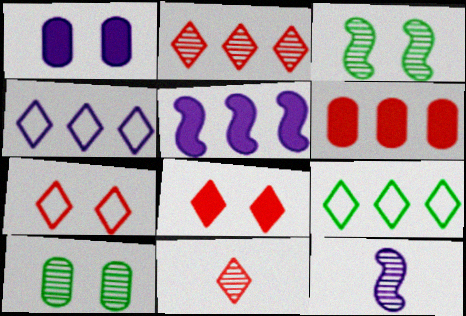[[1, 3, 7], 
[1, 4, 12], 
[2, 10, 12]]